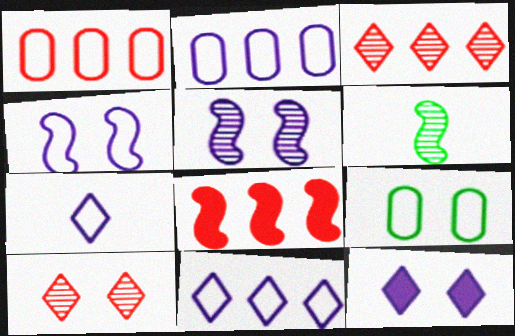[[1, 3, 8], 
[1, 6, 12], 
[2, 4, 7], 
[4, 6, 8]]